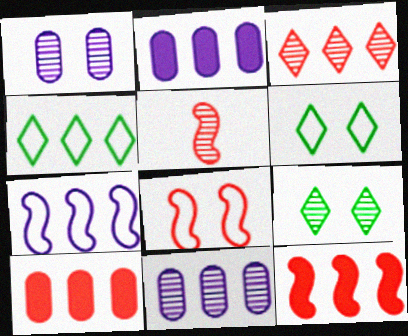[[2, 5, 6], 
[4, 11, 12], 
[5, 8, 12], 
[5, 9, 11]]